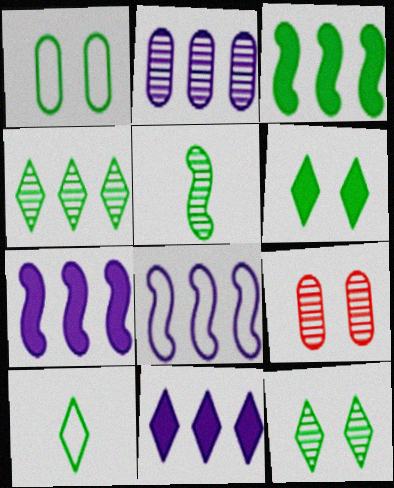[[2, 8, 11], 
[4, 6, 10], 
[7, 9, 10]]